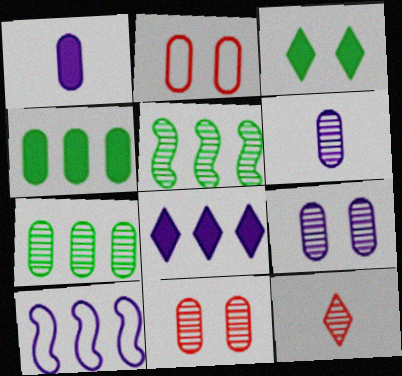[[1, 2, 7], 
[2, 4, 6], 
[5, 9, 12], 
[6, 7, 11]]